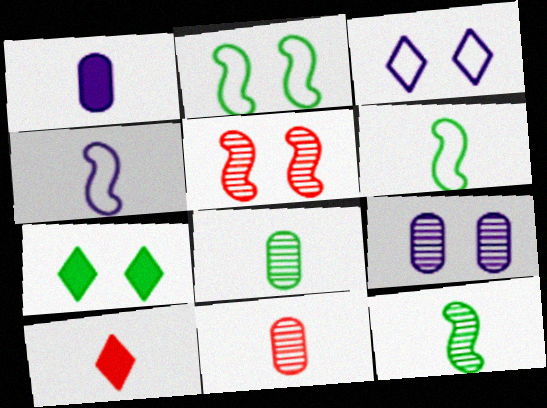[[4, 8, 10]]